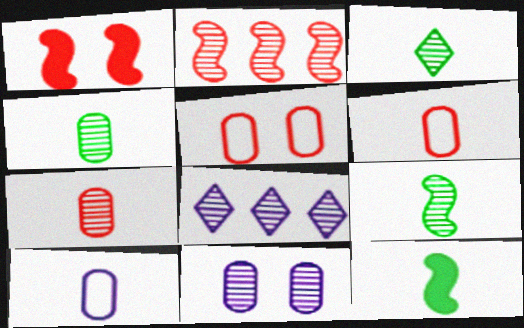[[2, 3, 11], 
[3, 4, 9], 
[5, 8, 12]]